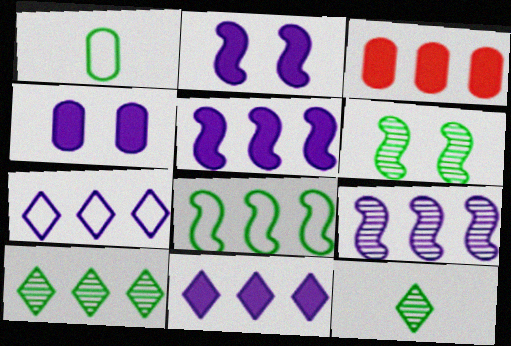[]